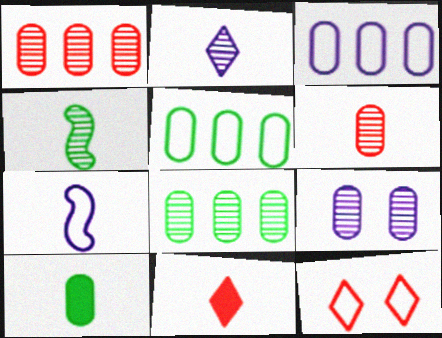[[2, 4, 6], 
[5, 7, 12], 
[6, 8, 9]]